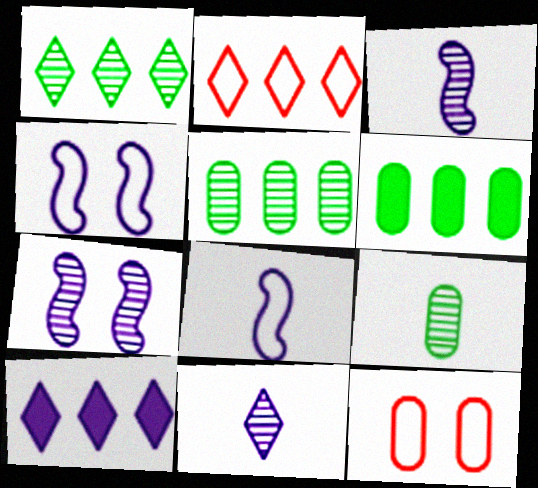[[1, 2, 10]]